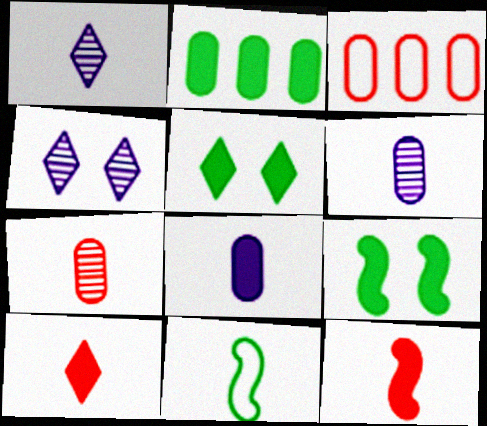[[1, 3, 9], 
[6, 10, 11]]